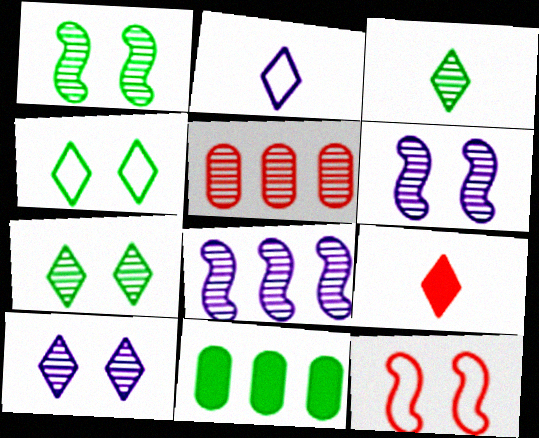[[2, 3, 9], 
[3, 5, 6], 
[5, 9, 12]]